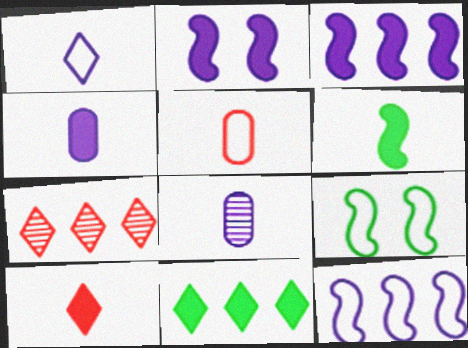[[4, 6, 10], 
[4, 7, 9]]